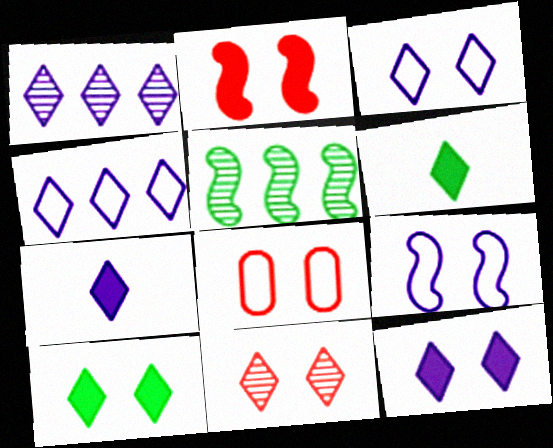[[1, 3, 7], 
[2, 8, 11], 
[3, 10, 11], 
[4, 6, 11], 
[5, 7, 8]]